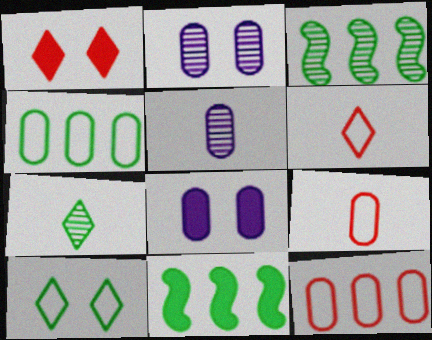[[2, 6, 11], 
[3, 6, 8]]